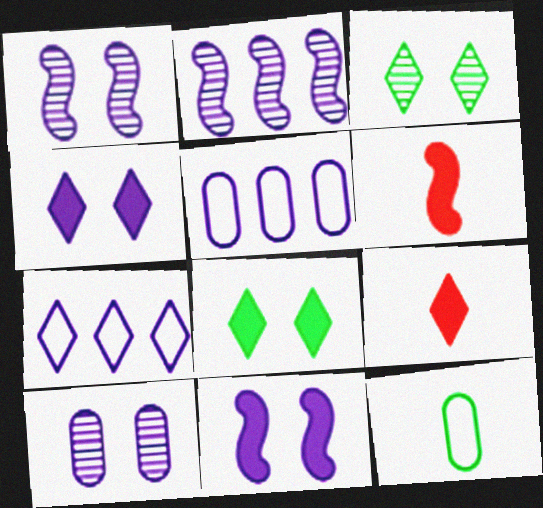[[3, 5, 6], 
[3, 7, 9]]